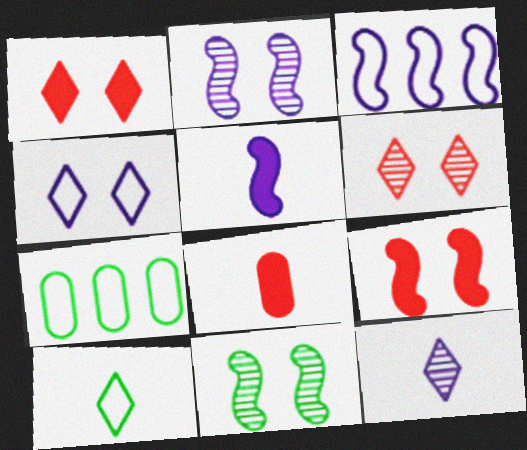[[2, 3, 5], 
[5, 6, 7], 
[7, 9, 12]]